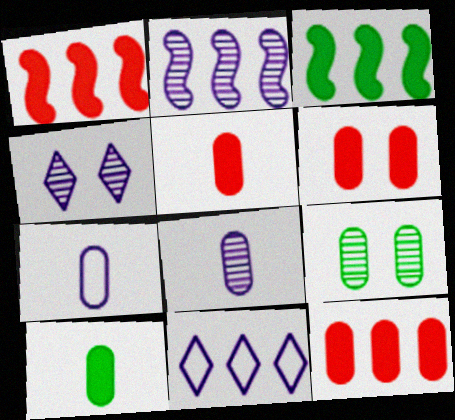[[2, 4, 8], 
[5, 6, 12], 
[7, 9, 12]]